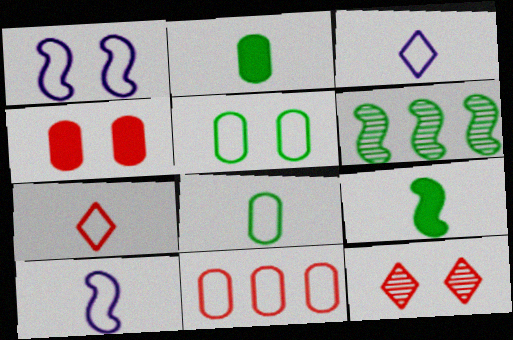[[3, 4, 6], 
[7, 8, 10]]